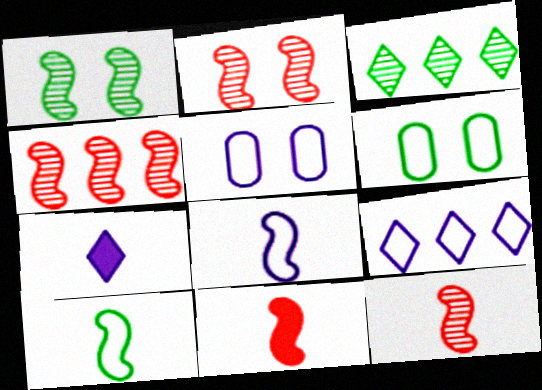[[2, 4, 12], 
[3, 5, 11], 
[4, 6, 7], 
[5, 8, 9]]